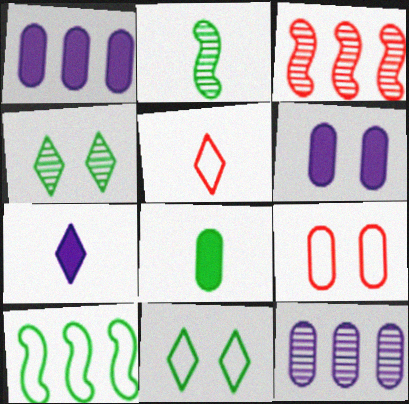[[4, 8, 10], 
[8, 9, 12]]